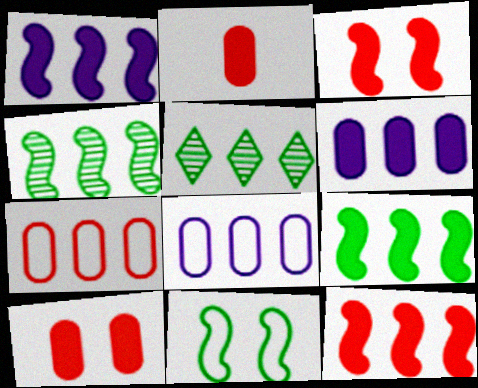[[1, 5, 7], 
[1, 9, 12], 
[5, 8, 12]]